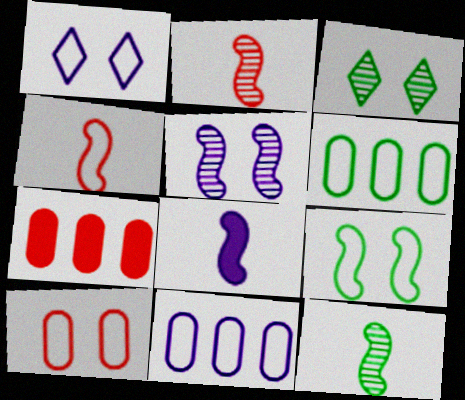[[1, 4, 6], 
[1, 7, 12], 
[1, 9, 10], 
[4, 8, 12]]